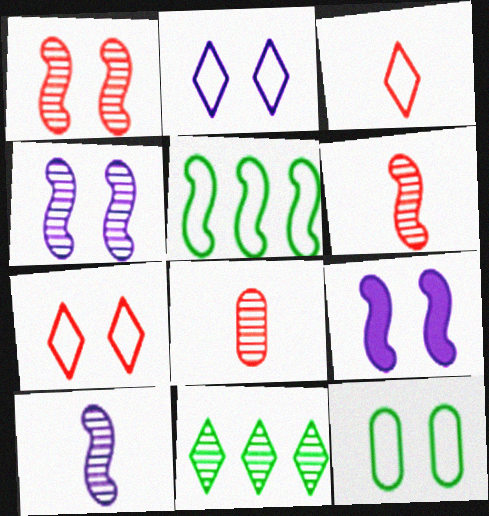[[4, 8, 11], 
[5, 6, 9]]